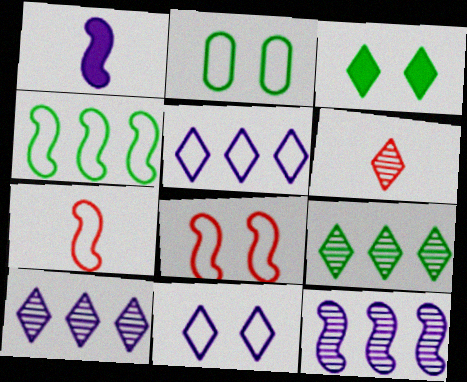[[2, 5, 7], 
[2, 8, 11], 
[3, 5, 6]]